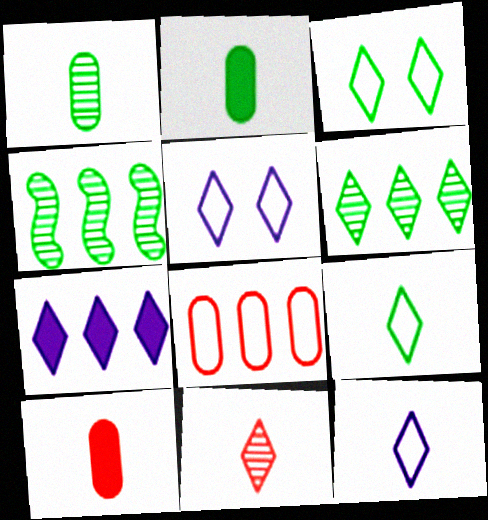[[2, 3, 4], 
[3, 7, 11], 
[4, 5, 10], 
[4, 7, 8]]